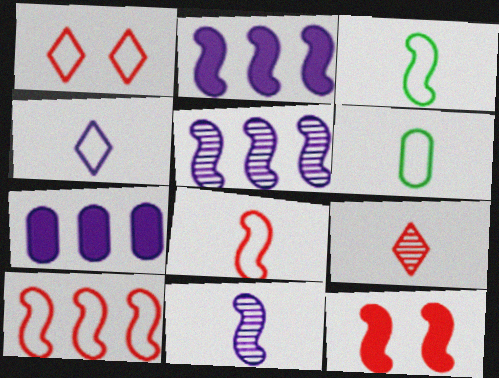[[3, 5, 12], 
[4, 6, 8]]